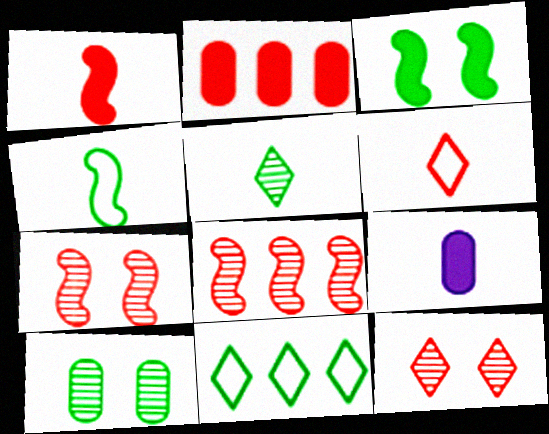[[2, 6, 7], 
[7, 9, 11]]